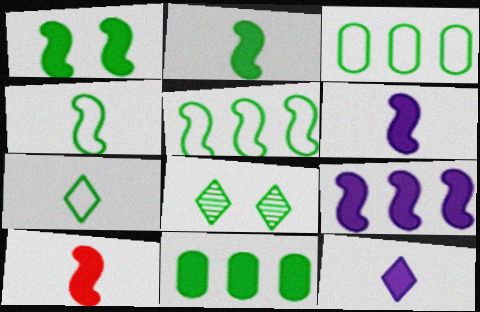[[1, 9, 10], 
[2, 3, 8], 
[2, 6, 10], 
[4, 8, 11]]